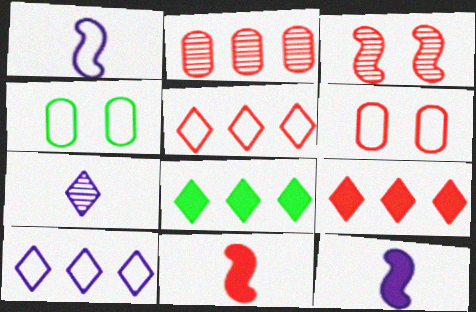[[1, 4, 5]]